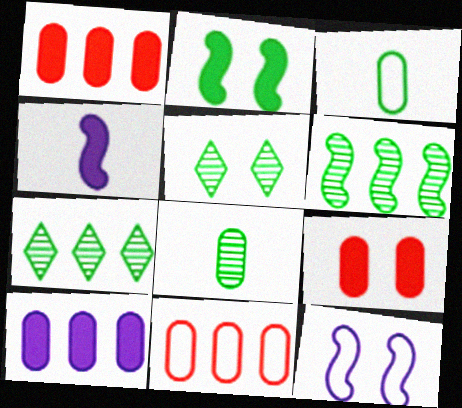[[2, 3, 7], 
[4, 5, 11], 
[5, 6, 8], 
[5, 9, 12]]